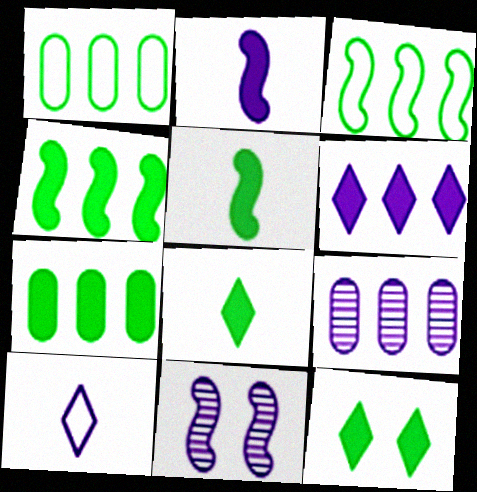[[5, 7, 12]]